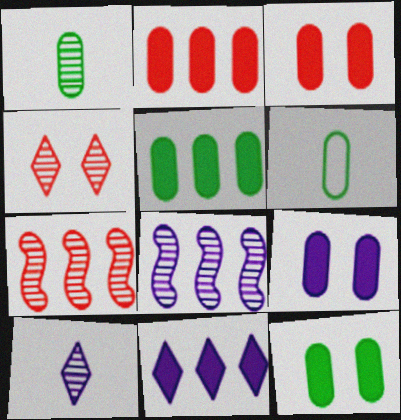[[1, 4, 8], 
[3, 9, 12]]